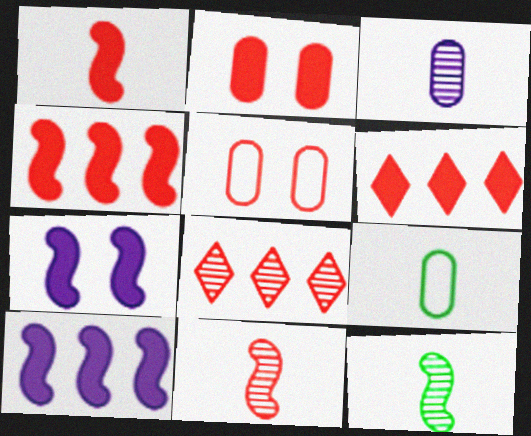[[1, 2, 6], 
[1, 5, 8], 
[5, 6, 11], 
[7, 8, 9]]